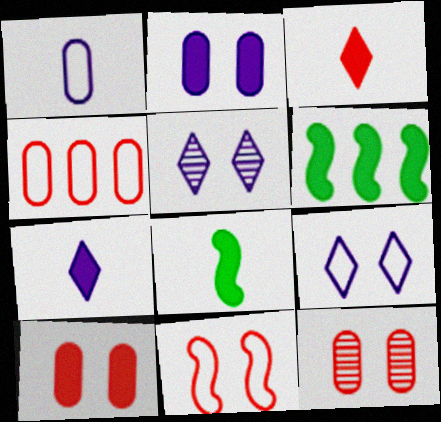[[2, 3, 6], 
[4, 5, 8], 
[6, 7, 10]]